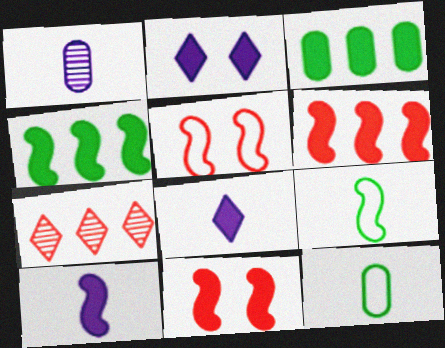[[3, 8, 11], 
[4, 10, 11]]